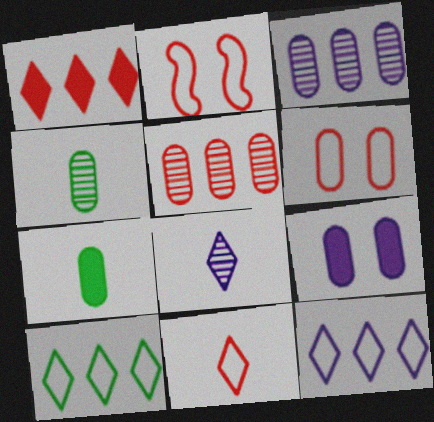[[3, 6, 7]]